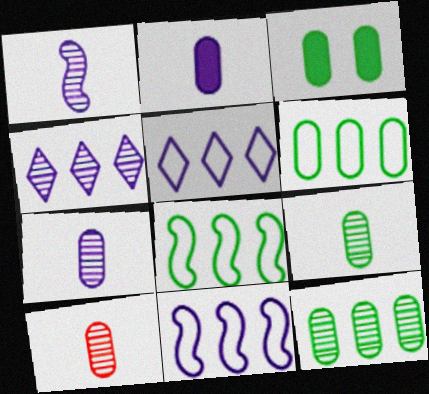[[3, 6, 9], 
[7, 9, 10]]